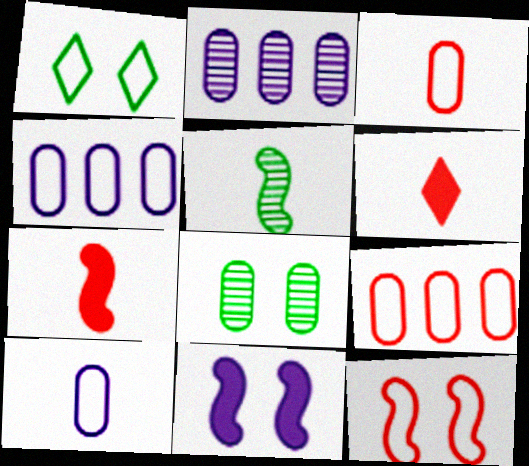[[1, 2, 7], 
[5, 6, 10]]